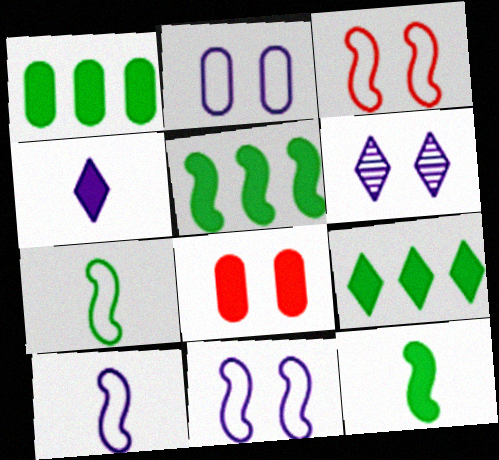[[1, 5, 9], 
[4, 5, 8]]